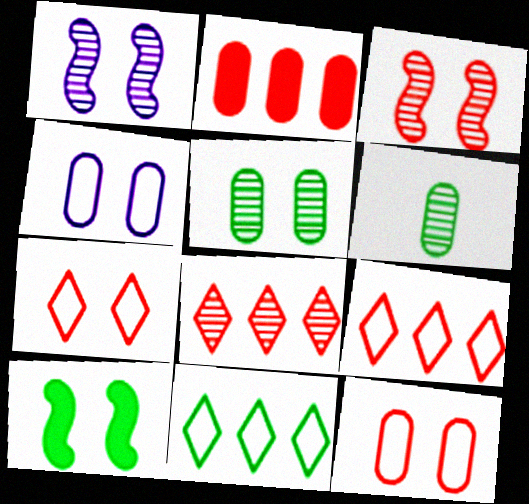[[1, 6, 8], 
[2, 4, 6], 
[6, 10, 11]]